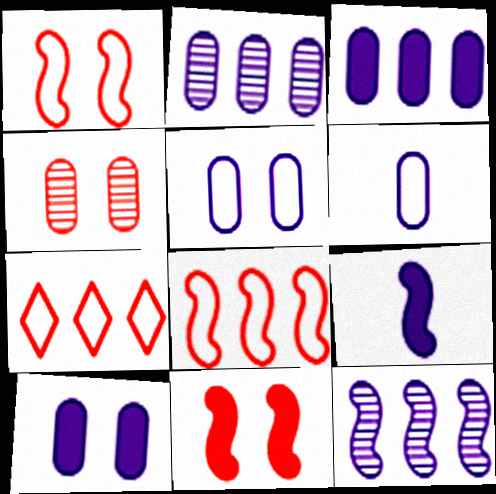[[2, 6, 10]]